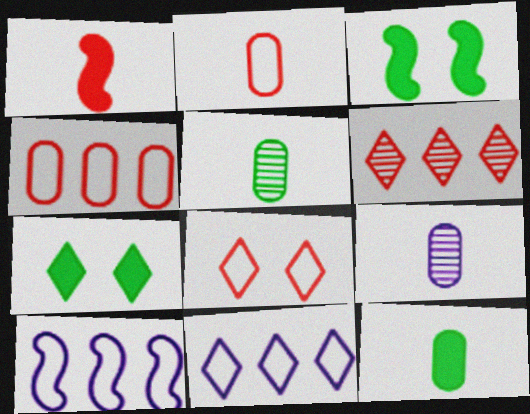[[2, 9, 12]]